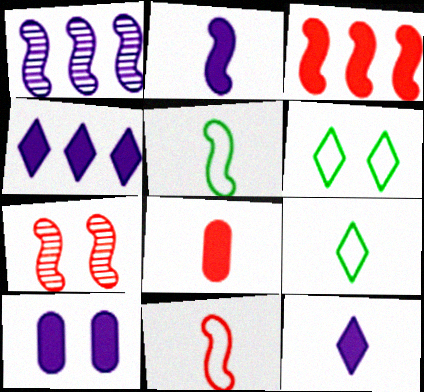[[1, 6, 8], 
[2, 4, 10], 
[3, 7, 11], 
[6, 7, 10]]